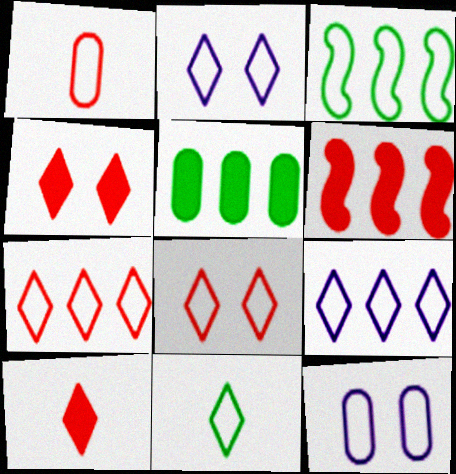[[1, 2, 3], 
[2, 7, 11], 
[8, 9, 11]]